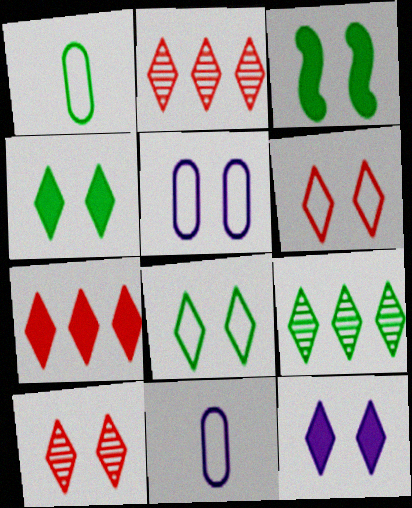[[1, 3, 9], 
[2, 3, 11], 
[3, 5, 10], 
[8, 10, 12]]